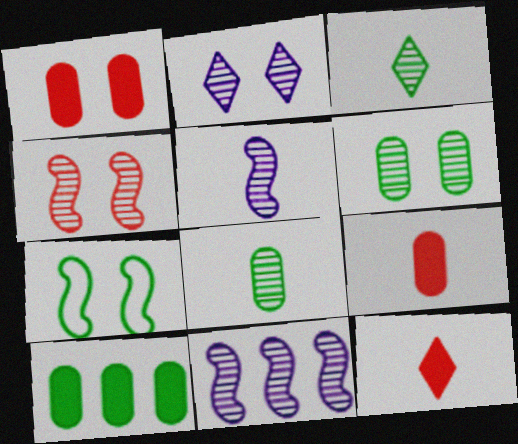[[1, 2, 7], 
[2, 4, 6], 
[3, 7, 10]]